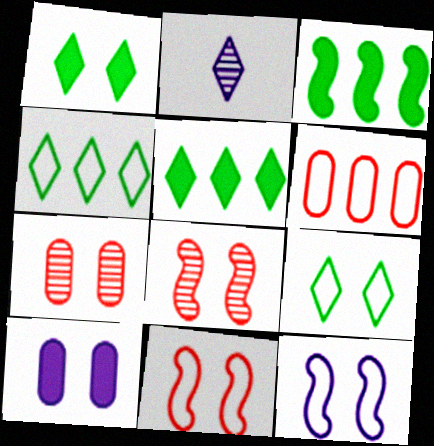[[1, 7, 12], 
[8, 9, 10]]